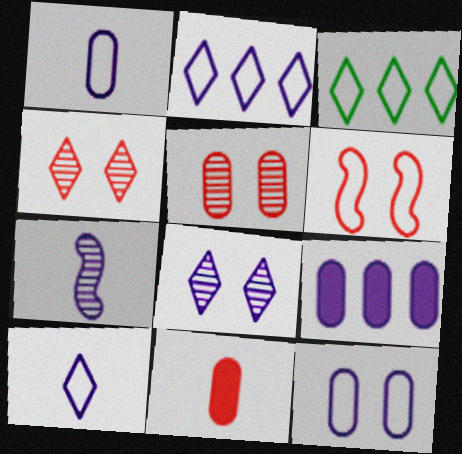[[1, 3, 6]]